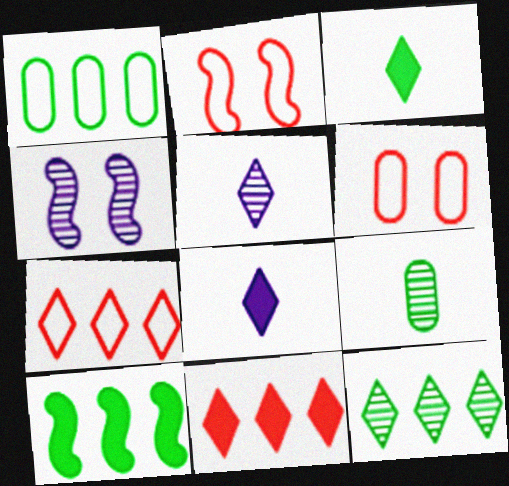[[1, 10, 12], 
[5, 6, 10]]